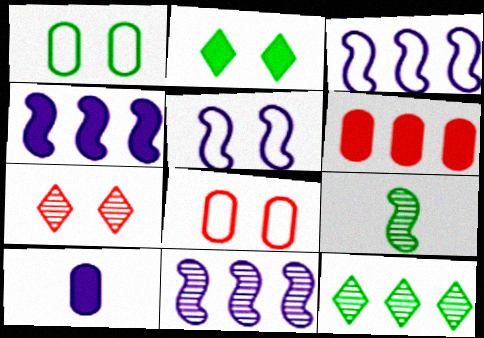[[3, 4, 11], 
[3, 6, 12]]